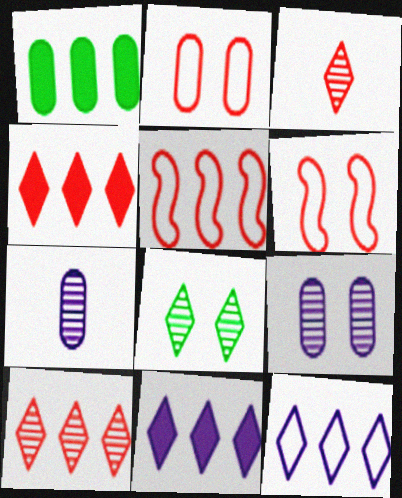[[1, 2, 7]]